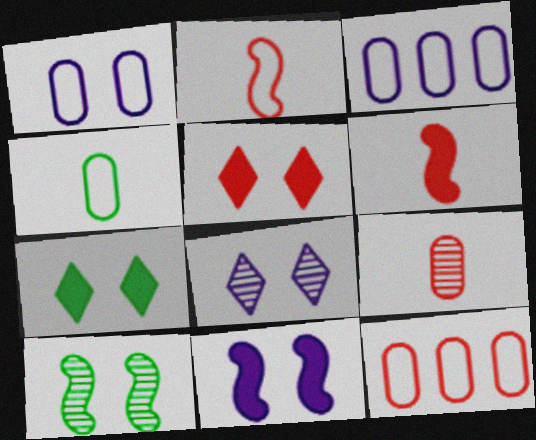[[1, 4, 12], 
[1, 5, 10], 
[1, 8, 11]]